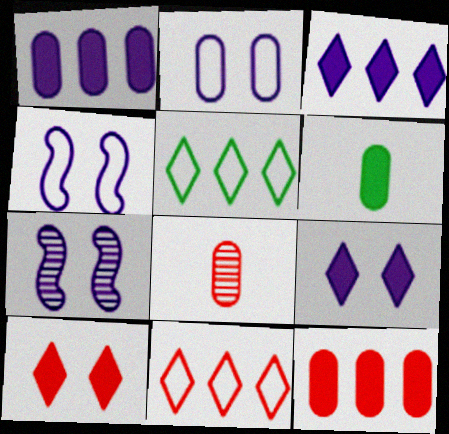[[2, 7, 9], 
[6, 7, 11]]